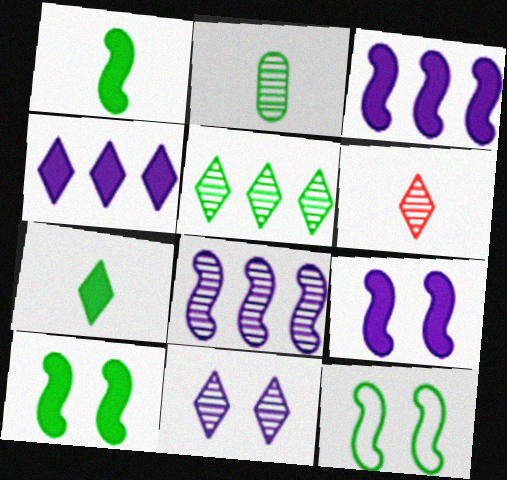[[5, 6, 11]]